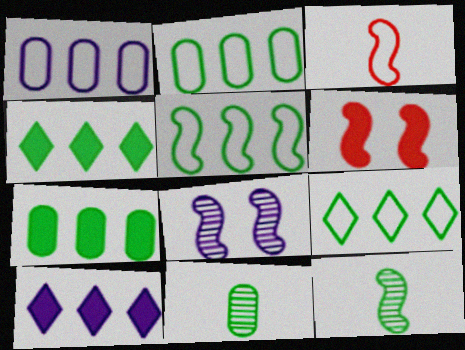[[2, 5, 9]]